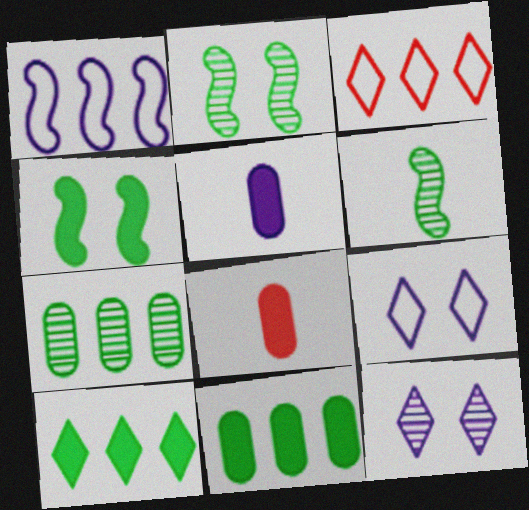[[1, 5, 12], 
[2, 3, 5]]